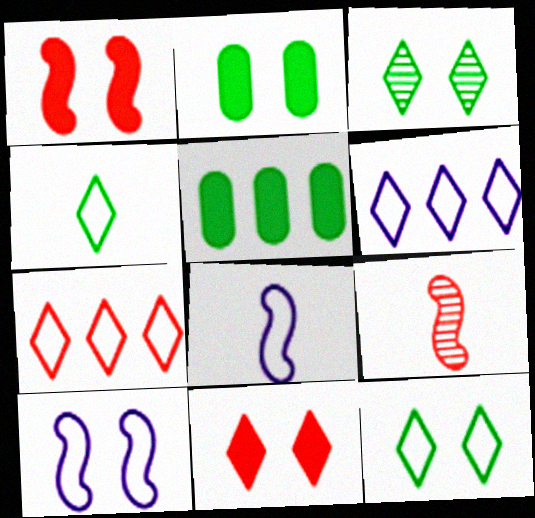[[2, 6, 9]]